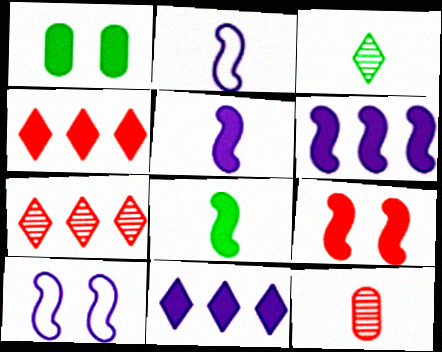[[1, 2, 7], 
[1, 4, 5], 
[6, 8, 9]]